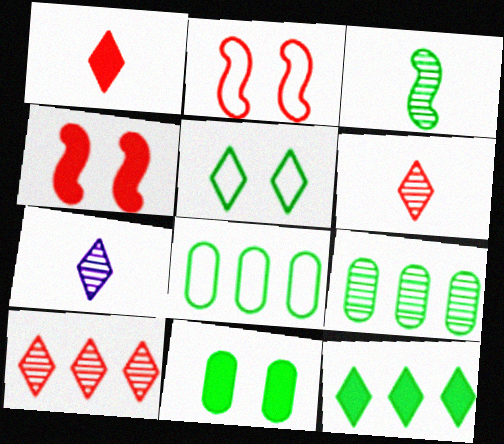[[4, 7, 8]]